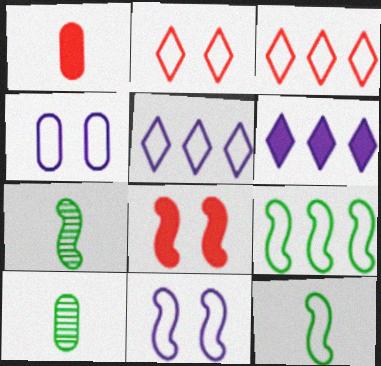[[3, 4, 12], 
[5, 8, 10]]